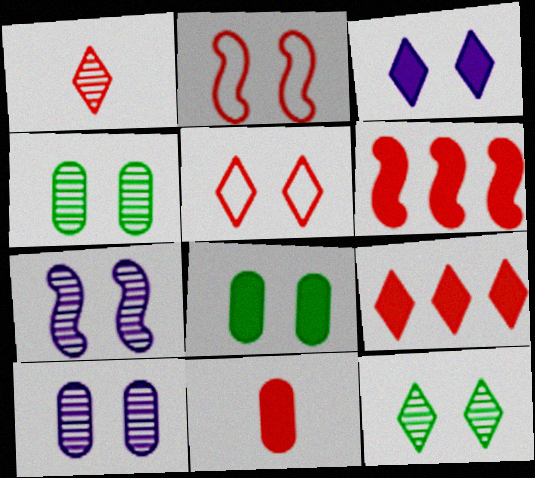[[1, 5, 9], 
[2, 3, 4], 
[3, 5, 12], 
[5, 7, 8]]